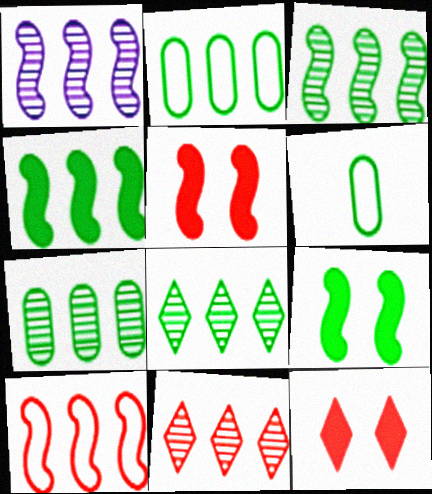[[1, 4, 10], 
[1, 6, 12], 
[1, 7, 11], 
[2, 4, 8], 
[3, 7, 8], 
[6, 8, 9]]